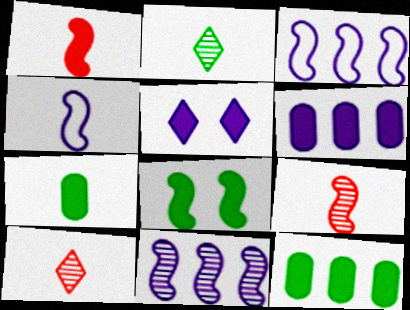[[1, 5, 12], 
[3, 8, 9], 
[4, 7, 10]]